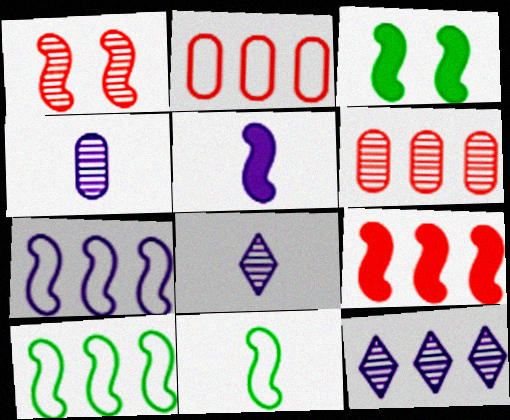[[1, 5, 10], 
[2, 3, 8], 
[3, 5, 9]]